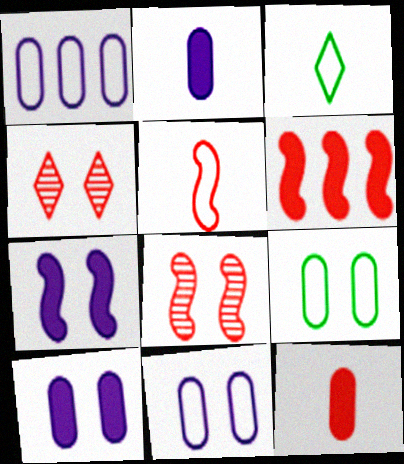[[4, 7, 9], 
[5, 6, 8]]